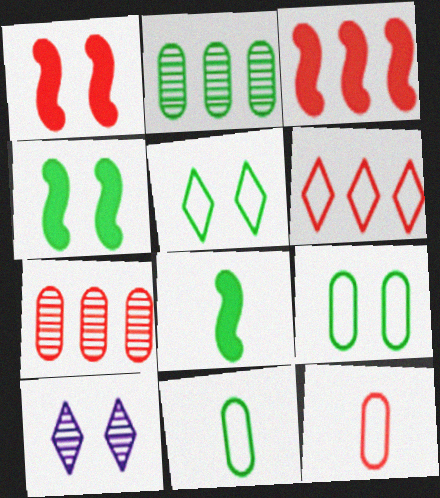[[1, 9, 10], 
[2, 5, 8], 
[3, 6, 7], 
[3, 10, 11]]